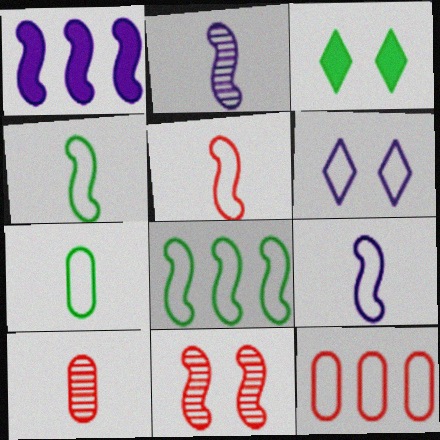[[1, 4, 11], 
[2, 3, 12], 
[4, 5, 9], 
[4, 6, 12]]